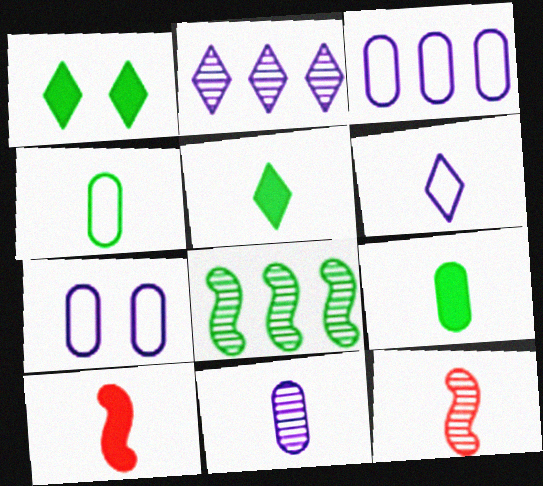[[1, 3, 12], 
[1, 4, 8], 
[6, 9, 12]]